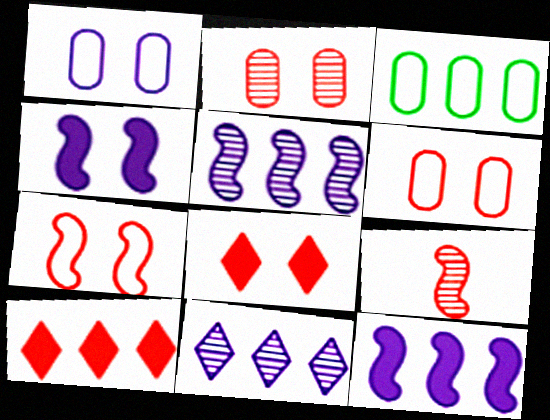[[2, 7, 8], 
[3, 5, 10], 
[6, 9, 10]]